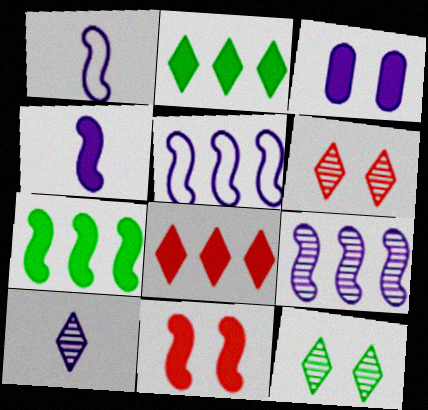[[3, 5, 10], 
[4, 7, 11]]